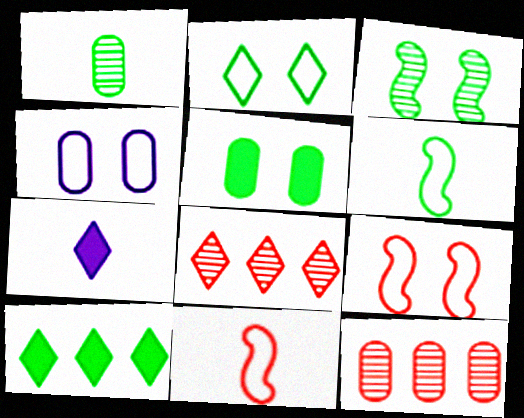[[1, 7, 11], 
[2, 3, 5], 
[2, 4, 9], 
[2, 7, 8]]